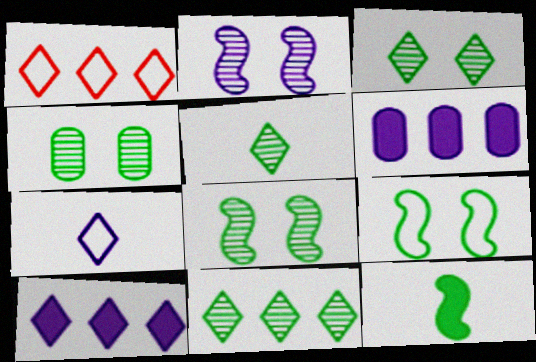[[1, 10, 11], 
[2, 6, 7], 
[3, 4, 8], 
[3, 5, 11]]